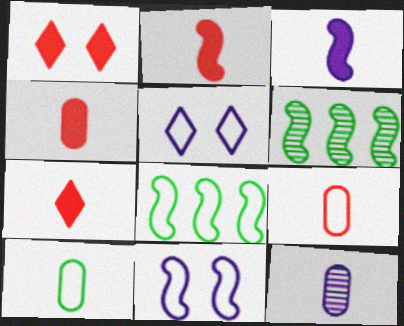[[1, 8, 12], 
[2, 4, 7], 
[2, 6, 11], 
[4, 5, 6], 
[4, 10, 12], 
[5, 8, 9]]